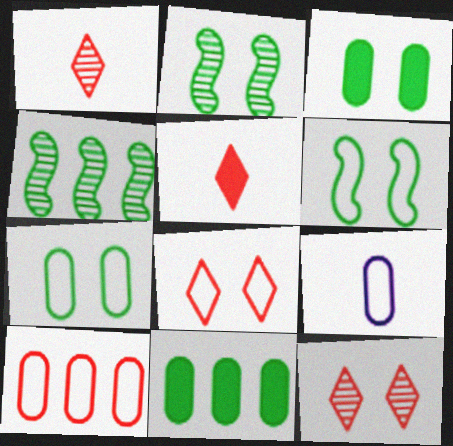[[7, 9, 10]]